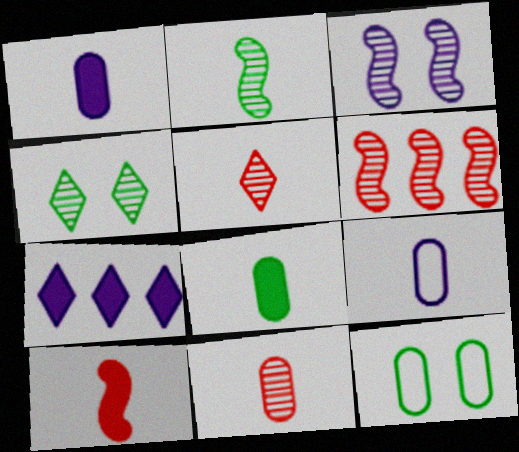[[2, 3, 6], 
[3, 7, 9], 
[8, 9, 11]]